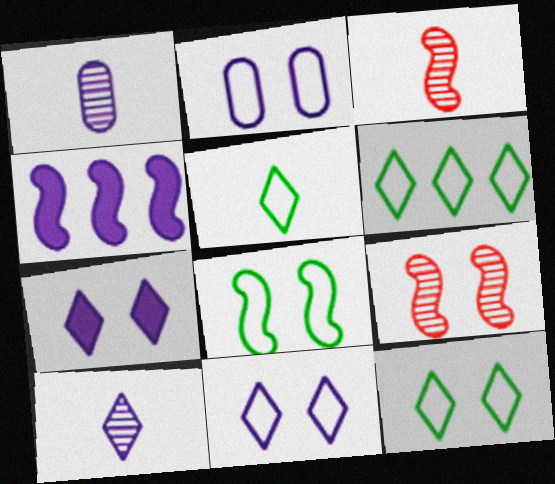[[1, 4, 11], 
[2, 4, 10], 
[3, 4, 8], 
[5, 6, 12]]